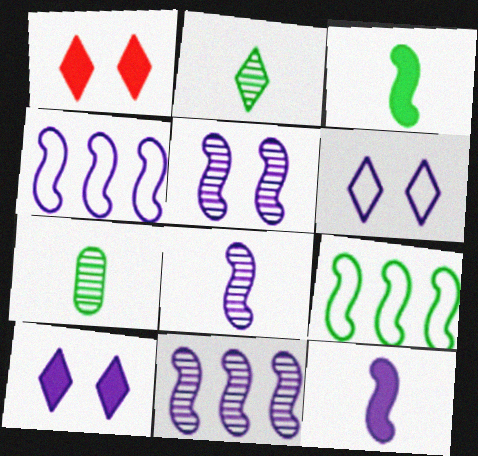[[1, 4, 7], 
[4, 5, 12], 
[5, 8, 11]]